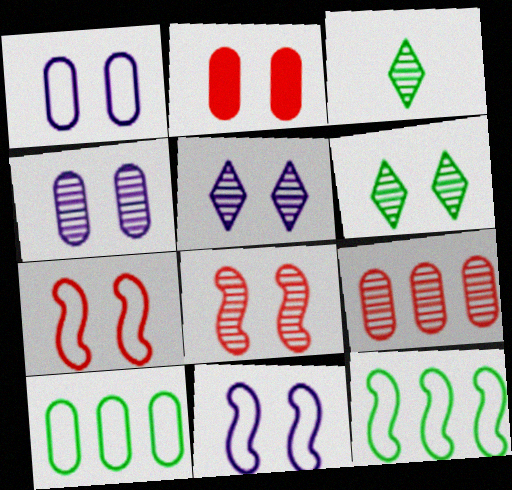[[2, 6, 11], 
[4, 6, 8]]